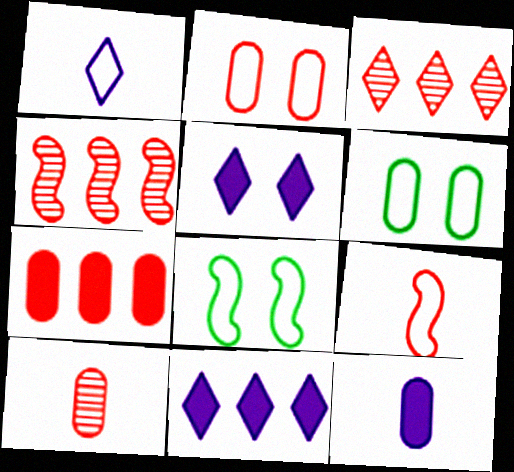[[2, 7, 10], 
[3, 8, 12], 
[8, 10, 11]]